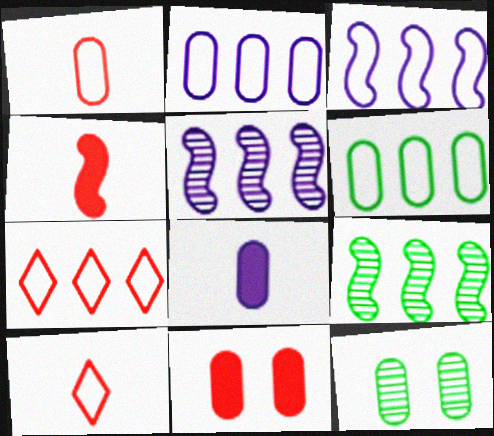[[3, 6, 7]]